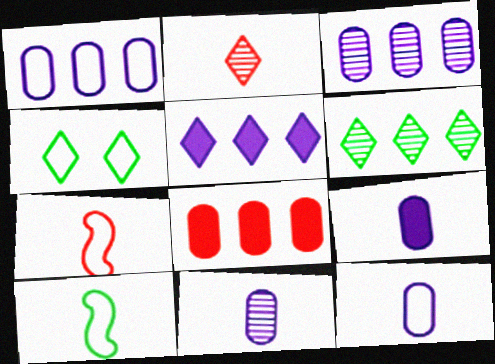[[1, 4, 7], 
[2, 4, 5], 
[2, 9, 10], 
[9, 11, 12]]